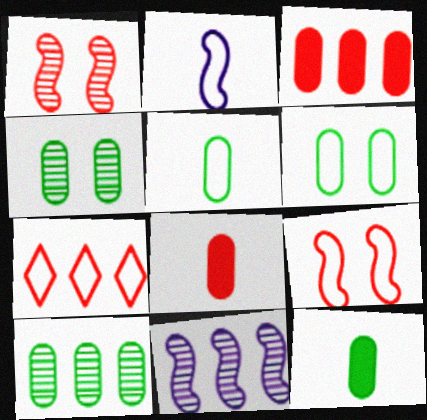[[1, 7, 8], 
[2, 6, 7], 
[6, 10, 12]]